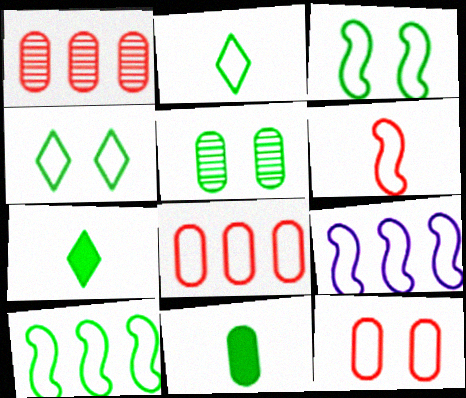[[2, 9, 12], 
[3, 6, 9], 
[5, 7, 10]]